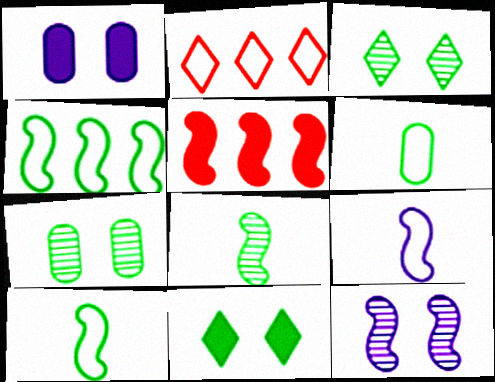[[1, 2, 8], 
[5, 10, 12]]